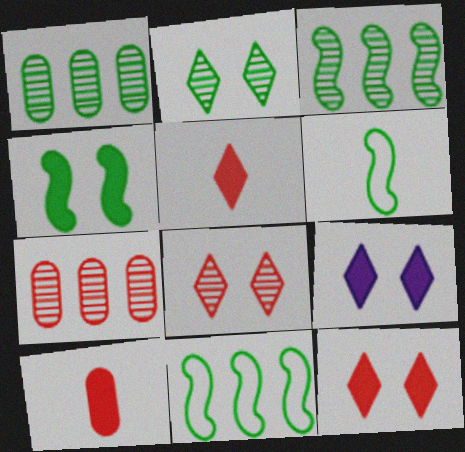[[3, 4, 6], 
[6, 7, 9]]